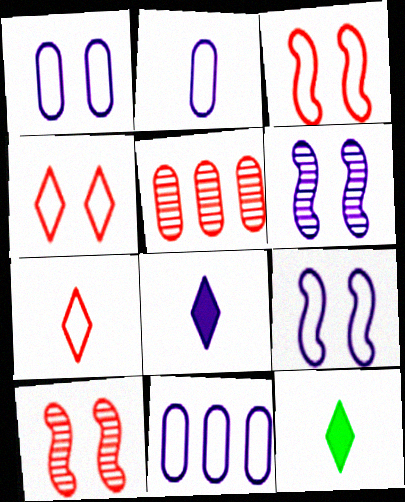[[1, 2, 11], 
[5, 9, 12], 
[6, 8, 11], 
[10, 11, 12]]